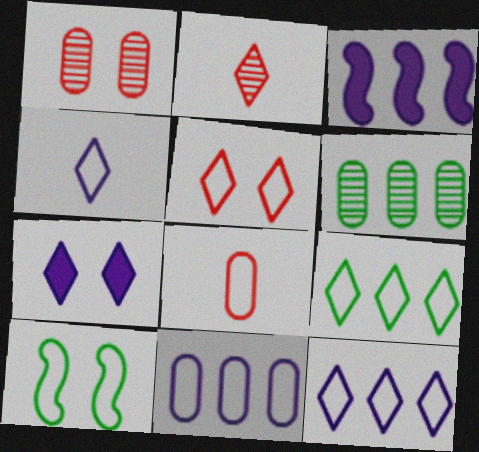[[1, 7, 10], 
[2, 7, 9], 
[4, 5, 9], 
[8, 10, 12]]